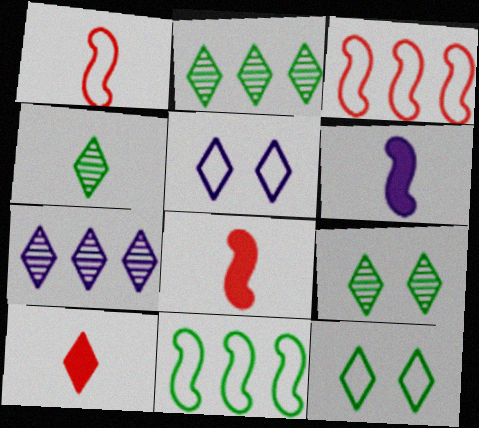[[2, 4, 9], 
[2, 5, 10], 
[7, 10, 12]]